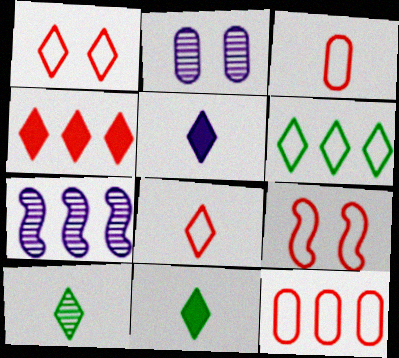[[5, 8, 10], 
[8, 9, 12]]